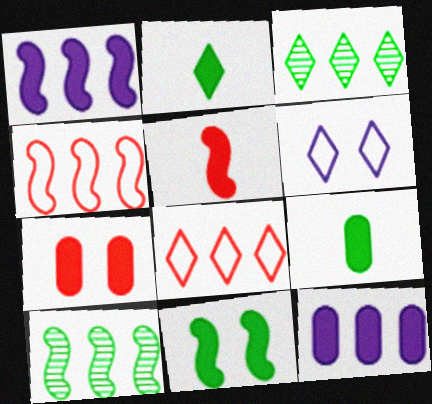[[1, 2, 7], 
[1, 4, 10], 
[1, 5, 11], 
[3, 4, 12], 
[7, 9, 12], 
[8, 10, 12]]